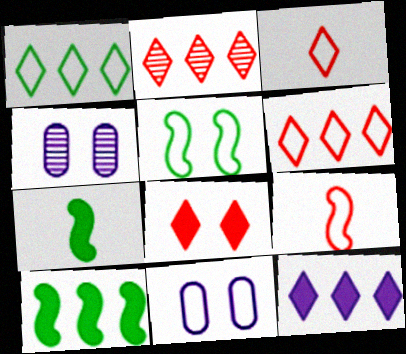[[1, 2, 12], 
[1, 9, 11], 
[2, 3, 8], 
[2, 7, 11], 
[3, 4, 10], 
[4, 5, 8], 
[4, 6, 7]]